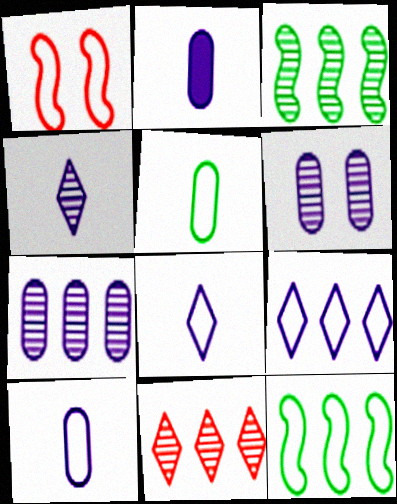[[1, 5, 9], 
[3, 7, 11]]